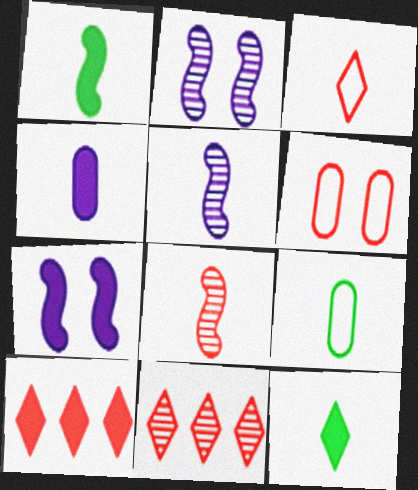[[2, 9, 10], 
[6, 8, 10], 
[7, 9, 11]]